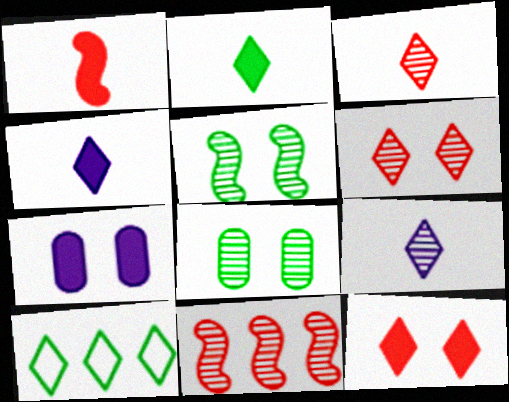[[4, 6, 10], 
[8, 9, 11], 
[9, 10, 12]]